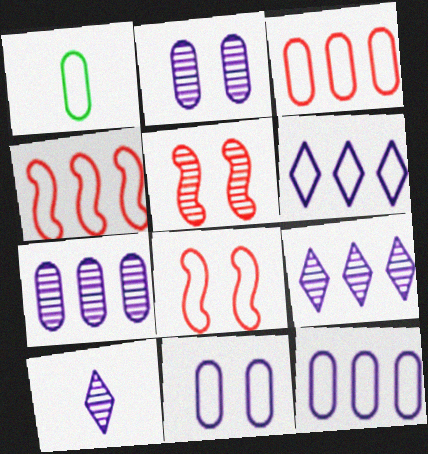[[1, 3, 11], 
[1, 6, 8]]